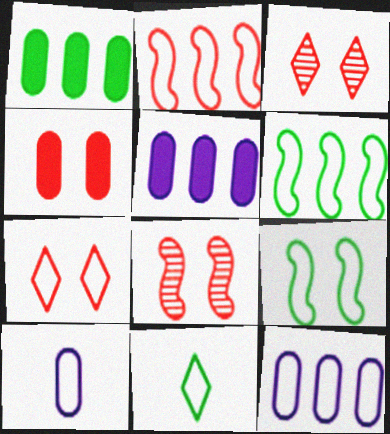[[4, 7, 8], 
[5, 8, 11], 
[6, 7, 10]]